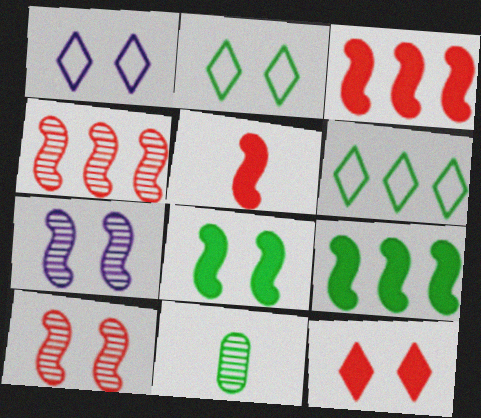[[1, 3, 11], 
[2, 9, 11], 
[6, 8, 11]]